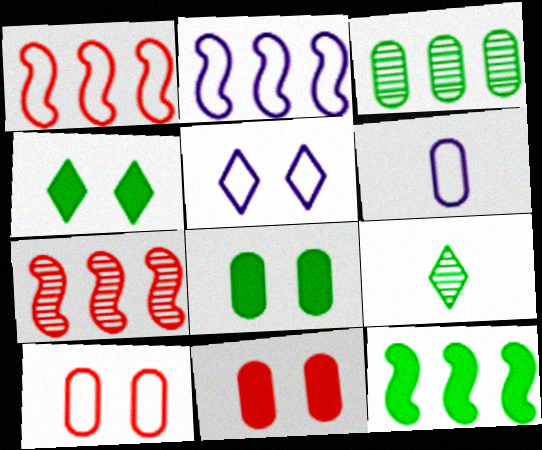[[2, 5, 6], 
[2, 7, 12], 
[2, 9, 11], 
[3, 6, 11], 
[4, 6, 7]]